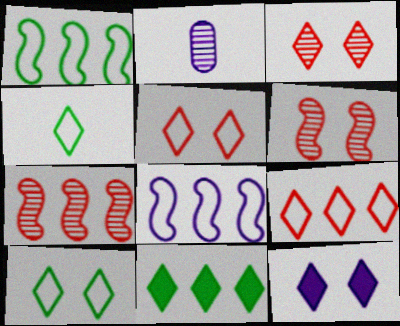[[2, 8, 12], 
[3, 10, 12]]